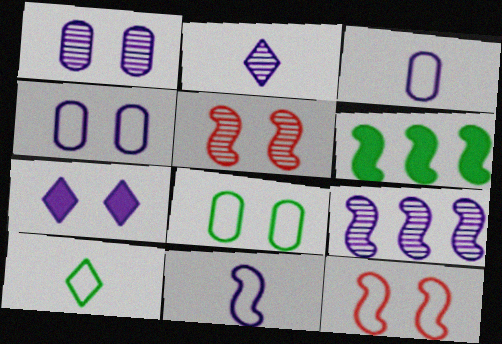[[1, 2, 9], 
[3, 7, 9], 
[5, 6, 11], 
[5, 7, 8]]